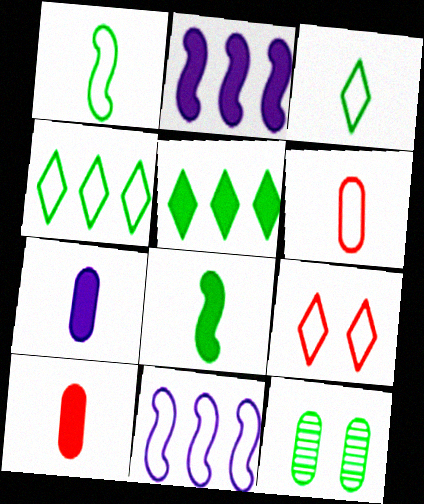[[1, 5, 12], 
[4, 8, 12]]